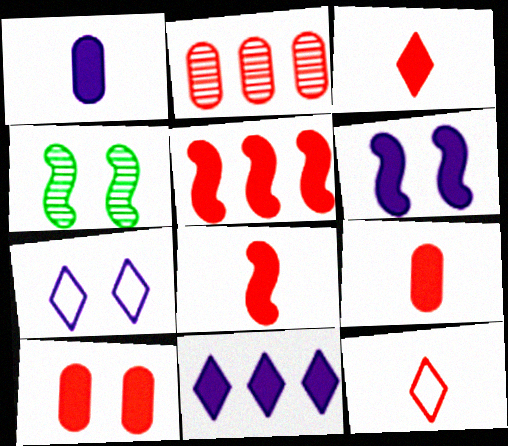[[1, 6, 11], 
[3, 5, 10], 
[3, 8, 9], 
[4, 7, 10]]